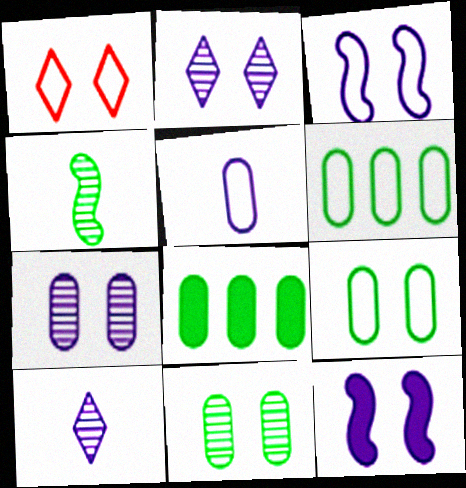[[1, 3, 9], 
[1, 11, 12]]